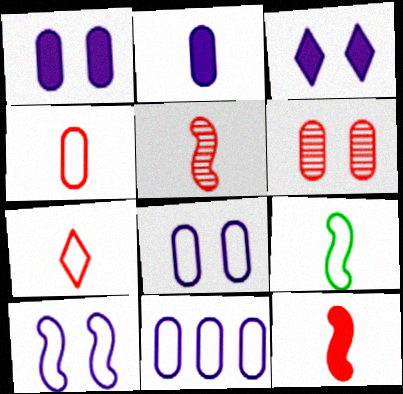[]